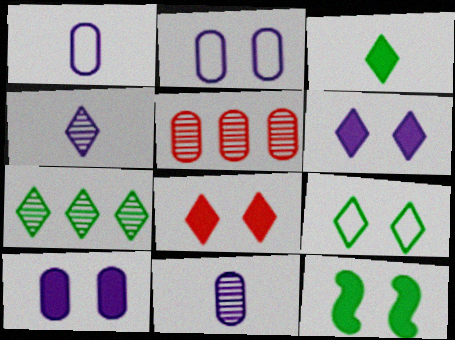[[3, 7, 9], 
[8, 10, 12]]